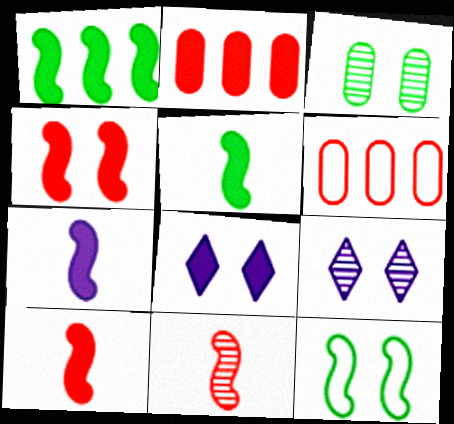[[1, 4, 7], 
[2, 5, 8], 
[5, 6, 9], 
[5, 7, 10]]